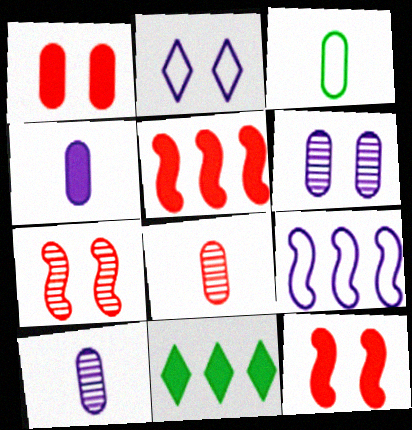[[3, 4, 8], 
[4, 11, 12]]